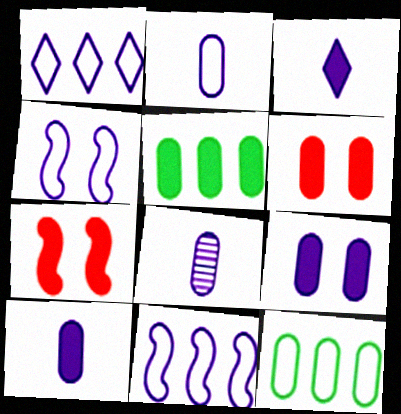[[1, 2, 4], 
[2, 8, 10], 
[3, 5, 7], 
[5, 6, 10], 
[6, 8, 12]]